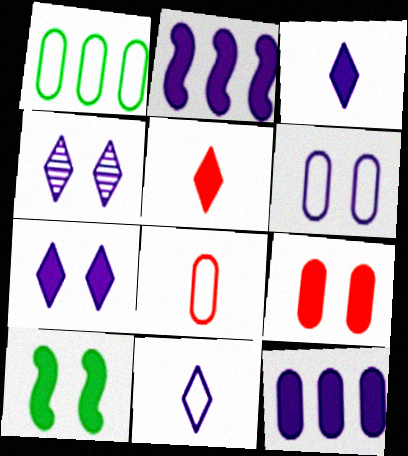[[1, 6, 8], 
[5, 10, 12], 
[7, 9, 10]]